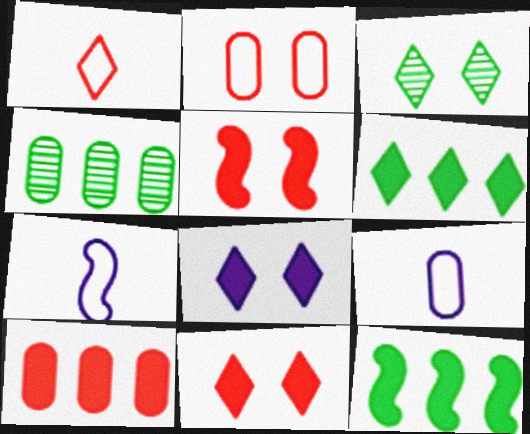[[3, 7, 10], 
[4, 7, 11]]